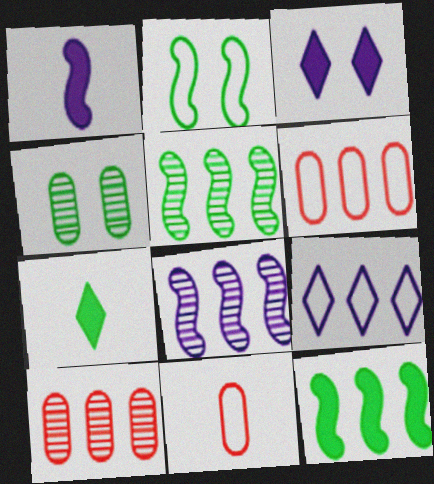[[2, 9, 11], 
[3, 5, 11], 
[9, 10, 12]]